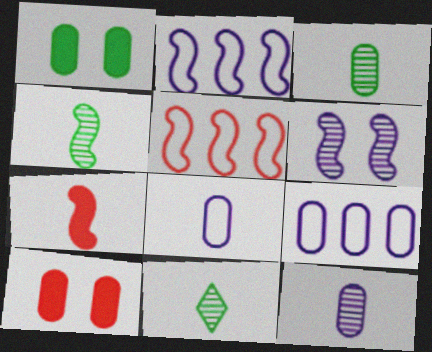[[2, 10, 11], 
[3, 4, 11], 
[3, 9, 10], 
[7, 8, 11]]